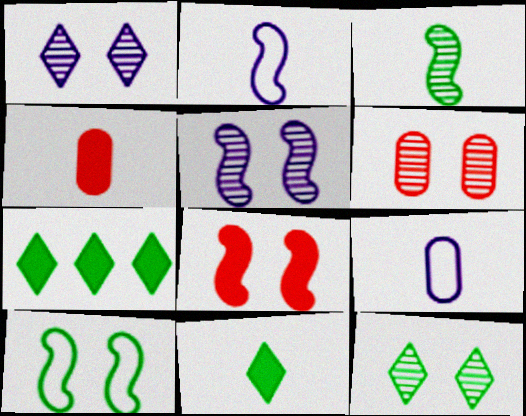[[2, 6, 7], 
[5, 6, 12], 
[5, 8, 10]]